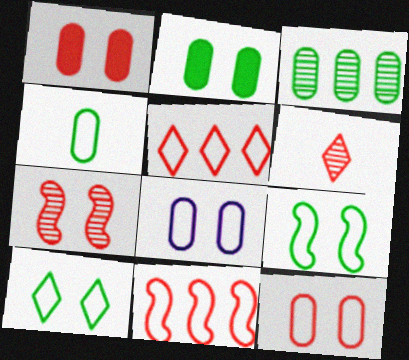[[1, 6, 11], 
[2, 3, 4]]